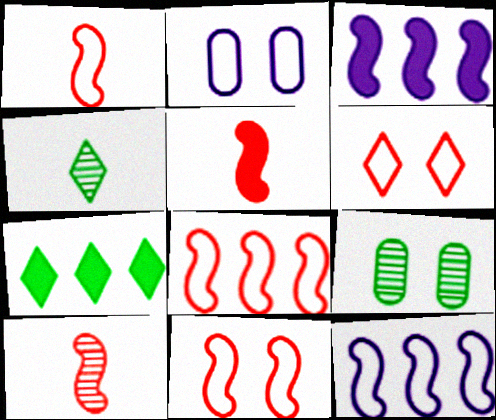[[1, 5, 10], 
[1, 8, 11], 
[2, 7, 10]]